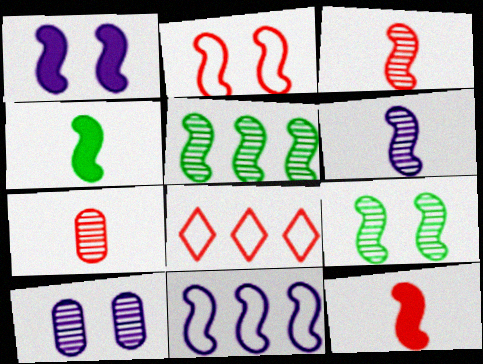[[1, 2, 9], 
[1, 6, 11], 
[4, 8, 10], 
[9, 11, 12]]